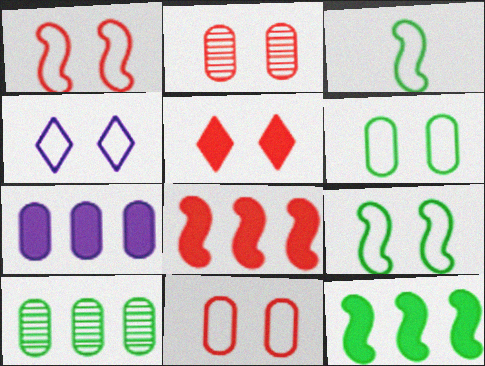[[1, 2, 5], 
[1, 4, 6], 
[4, 9, 11]]